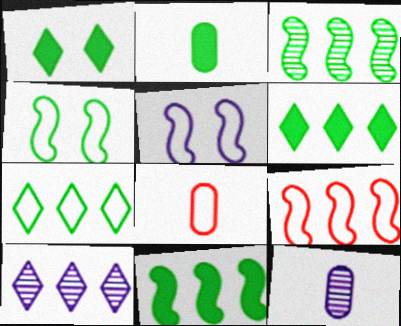[[1, 2, 11], 
[1, 9, 12], 
[2, 8, 12], 
[5, 7, 8]]